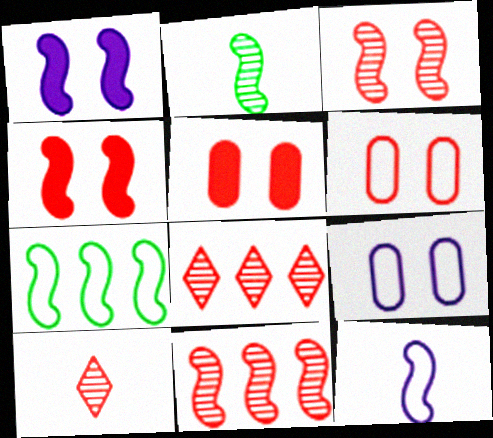[]